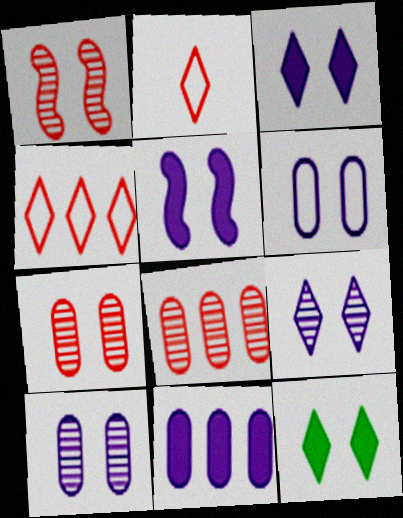[[1, 6, 12], 
[5, 6, 9]]